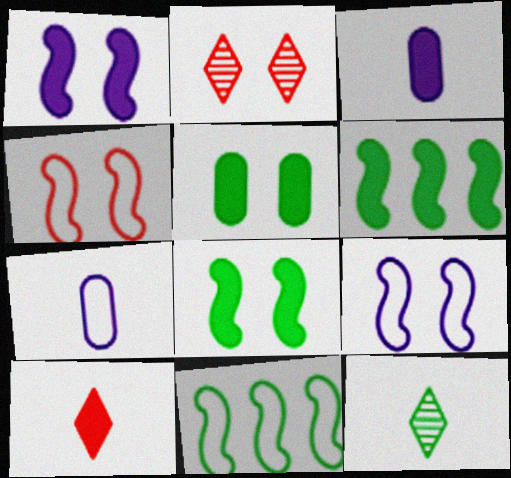[[2, 3, 11], 
[2, 5, 9], 
[2, 6, 7], 
[5, 11, 12]]